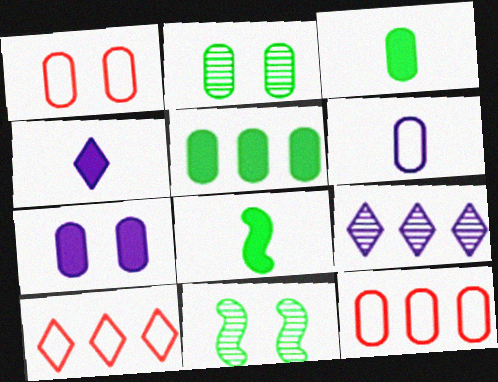[[1, 2, 7], 
[1, 8, 9], 
[4, 11, 12]]